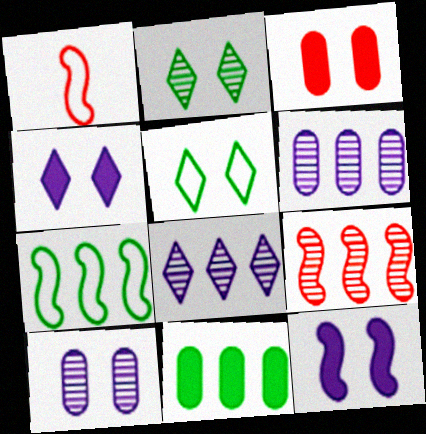[]